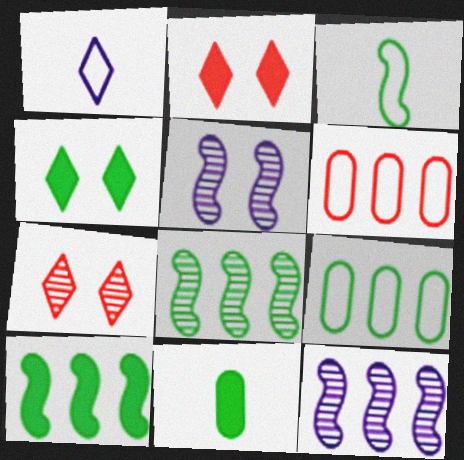[[4, 10, 11]]